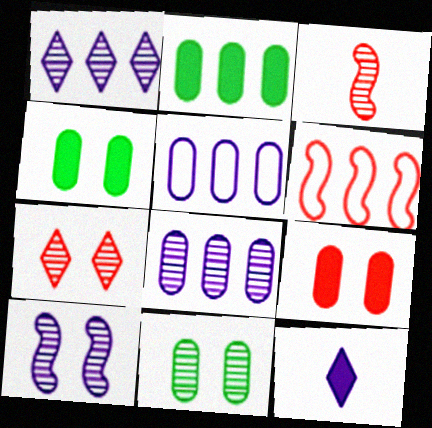[[1, 2, 6], 
[1, 3, 11], 
[5, 10, 12], 
[6, 11, 12], 
[7, 10, 11]]